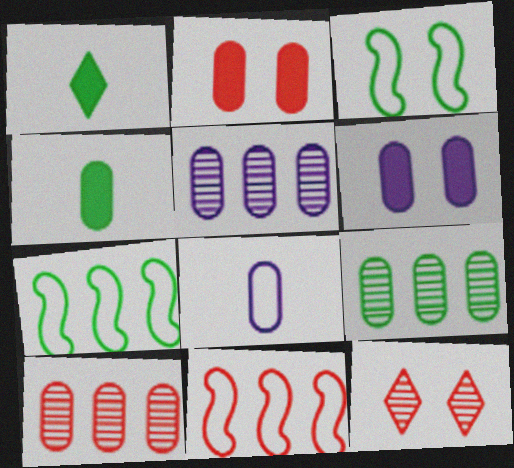[[1, 3, 9], 
[2, 8, 9], 
[3, 6, 12], 
[5, 6, 8], 
[5, 9, 10]]